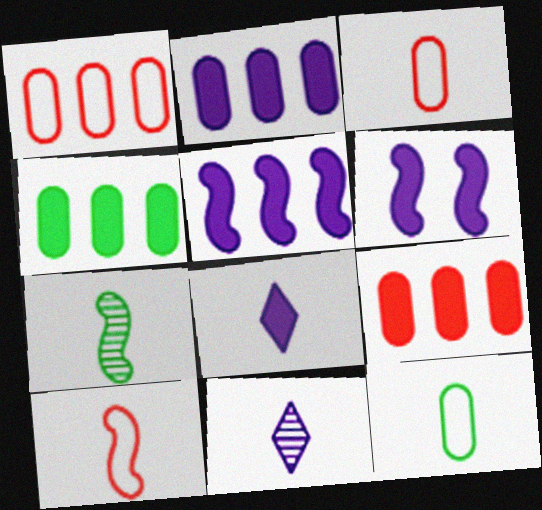[[2, 4, 9], 
[2, 6, 8], 
[3, 7, 8]]